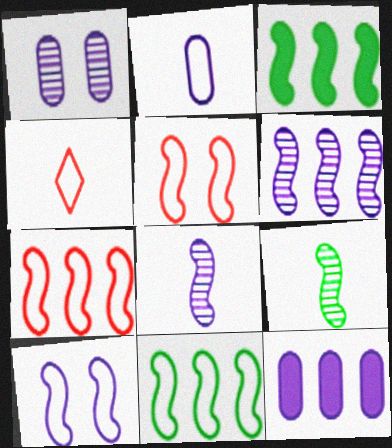[[1, 2, 12], 
[1, 3, 4], 
[3, 5, 8], 
[3, 6, 7]]